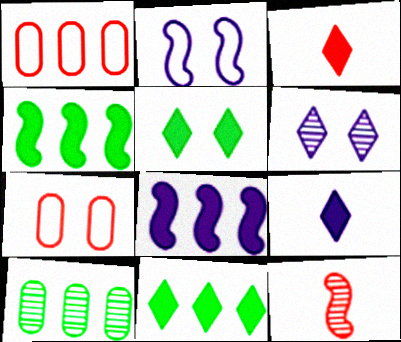[[2, 3, 10], 
[2, 4, 12], 
[6, 10, 12]]